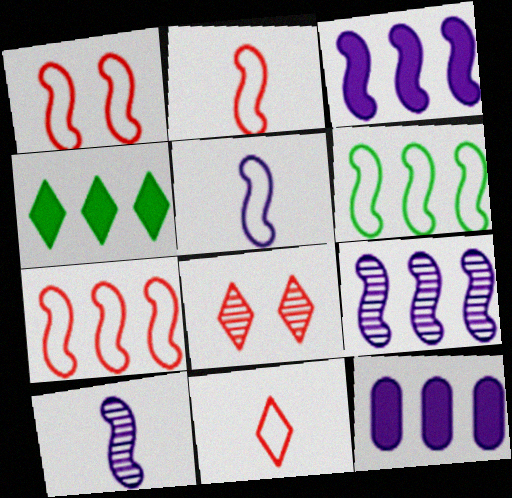[[1, 2, 7], 
[1, 5, 6]]